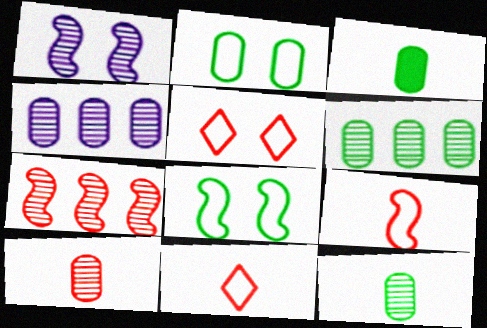[[2, 3, 6]]